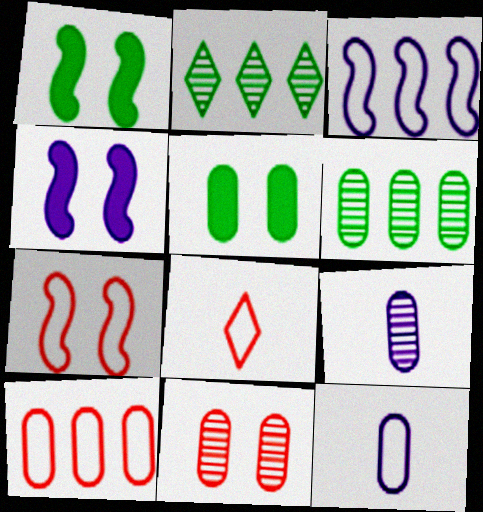[[4, 6, 8], 
[5, 9, 10], 
[6, 9, 11], 
[7, 8, 10]]